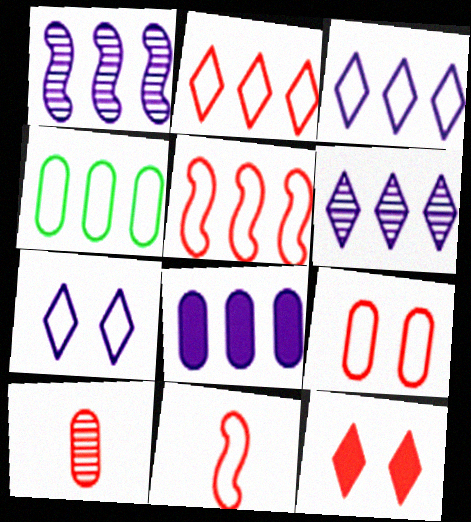[[1, 3, 8], 
[2, 9, 11], 
[3, 4, 5], 
[4, 7, 11], 
[5, 10, 12]]